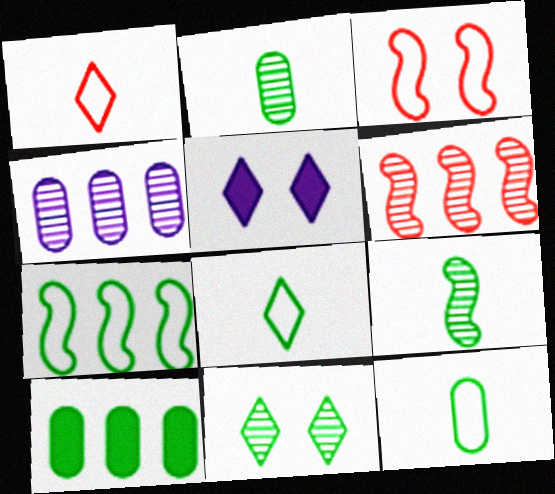[[5, 6, 12]]